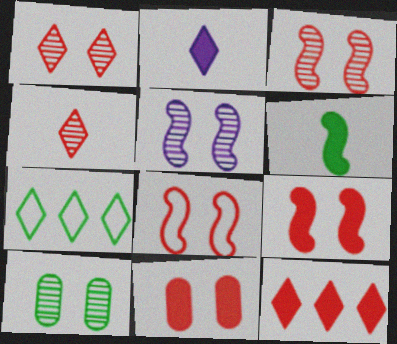[[1, 2, 7], 
[1, 5, 10], 
[1, 8, 11], 
[3, 8, 9], 
[6, 7, 10]]